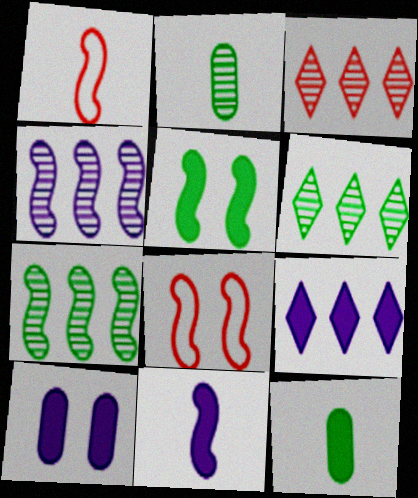[[1, 4, 5], 
[1, 6, 10], 
[2, 8, 9], 
[7, 8, 11], 
[9, 10, 11]]